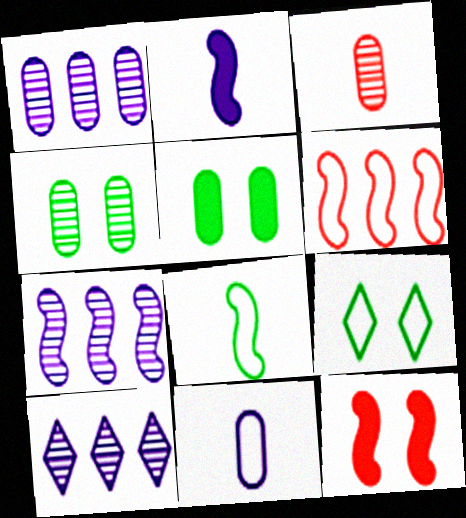[[1, 3, 4], 
[1, 7, 10], 
[6, 9, 11], 
[7, 8, 12]]